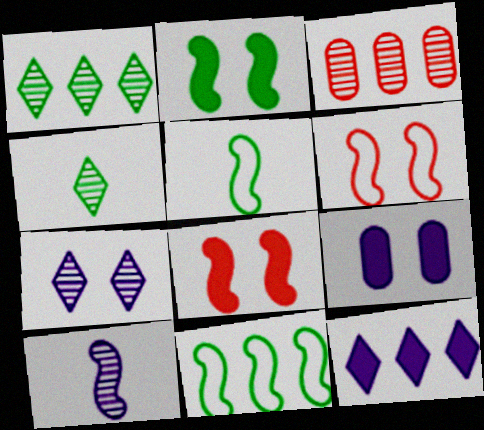[[3, 11, 12], 
[8, 10, 11]]